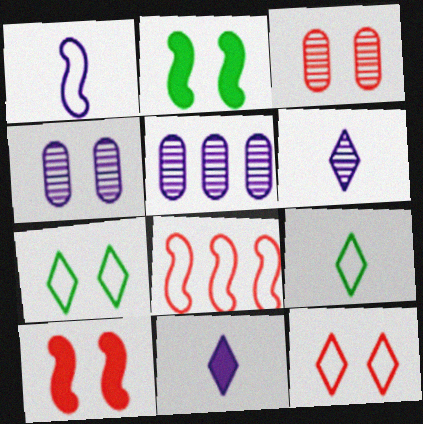[[2, 4, 12], 
[3, 10, 12], 
[4, 7, 10], 
[5, 9, 10]]